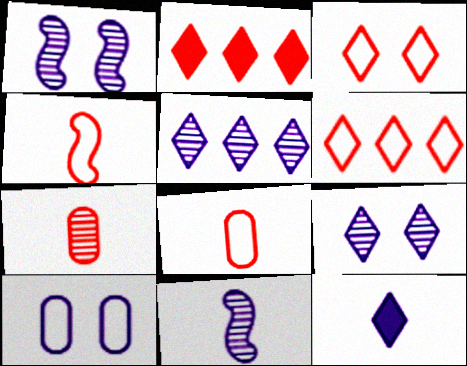[]